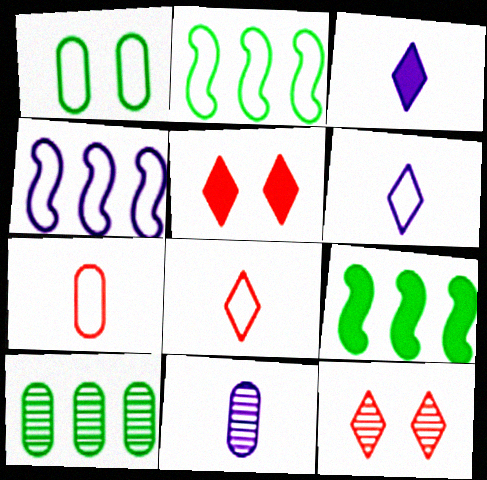[[1, 4, 8], 
[2, 5, 11]]